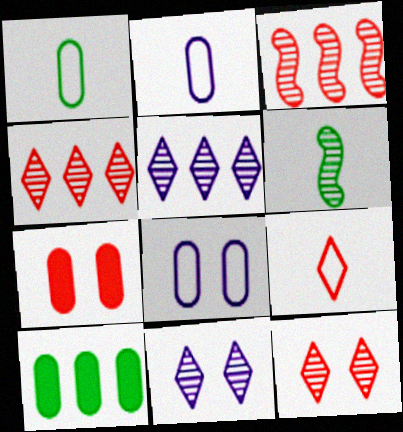[[3, 7, 9]]